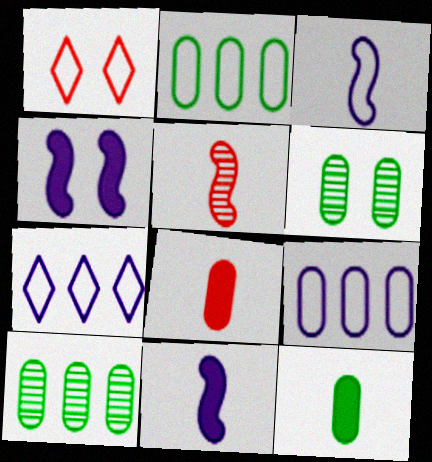[[1, 2, 3], 
[1, 4, 6], 
[1, 10, 11], 
[2, 6, 12], 
[6, 8, 9]]